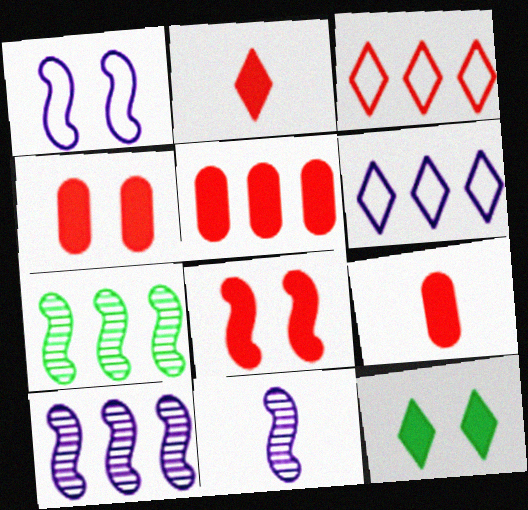[[2, 5, 8], 
[4, 5, 9], 
[5, 6, 7]]